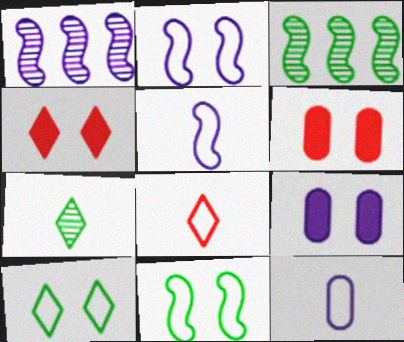[[3, 4, 12], 
[3, 8, 9]]